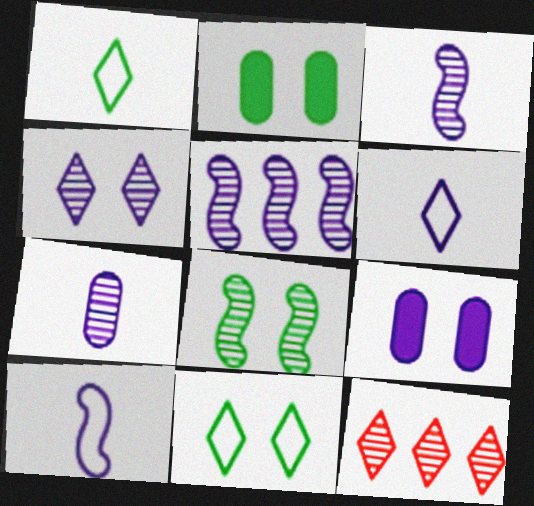[[2, 8, 11], 
[2, 10, 12], 
[4, 5, 7], 
[5, 6, 9], 
[7, 8, 12]]